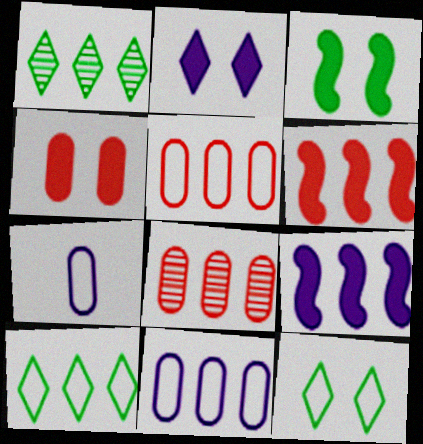[[1, 5, 9], 
[1, 6, 11], 
[2, 3, 4], 
[8, 9, 10]]